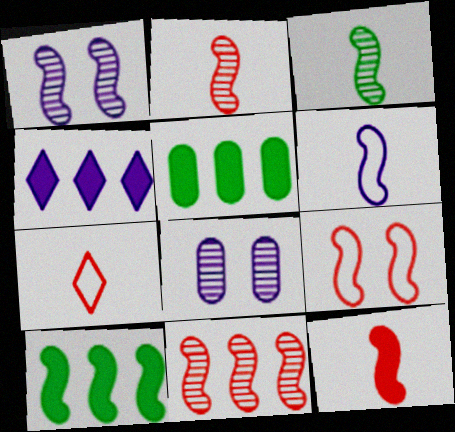[[1, 3, 11], 
[1, 5, 7], 
[3, 6, 12], 
[4, 6, 8], 
[7, 8, 10], 
[9, 11, 12]]